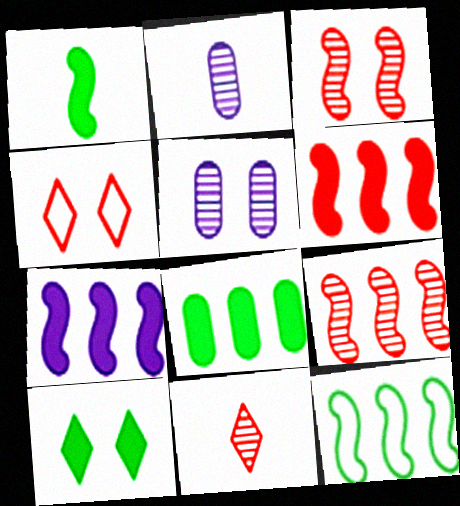[[1, 8, 10], 
[7, 9, 12]]